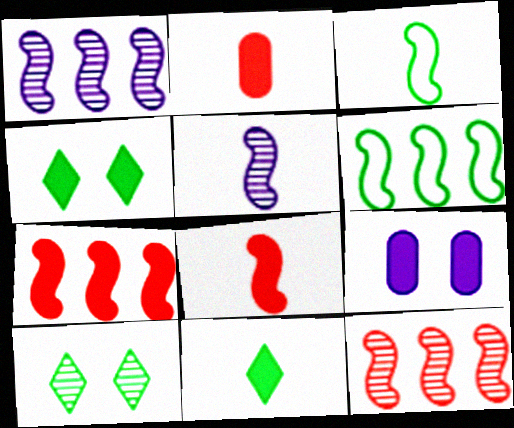[[1, 6, 7], 
[3, 5, 8], 
[7, 9, 11]]